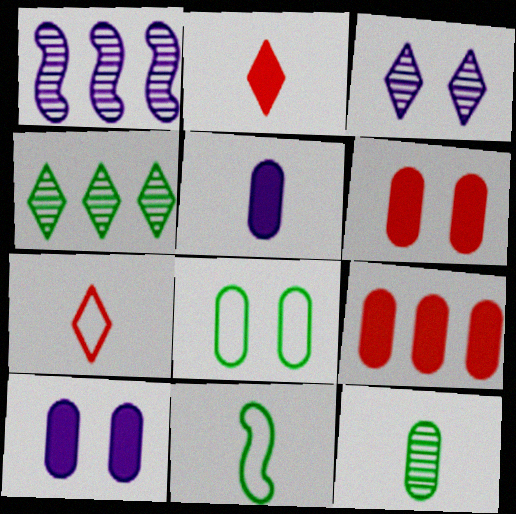[[1, 2, 8], 
[3, 9, 11]]